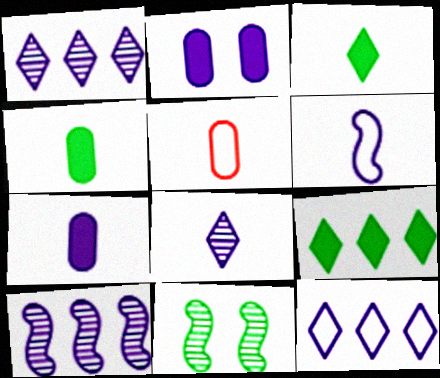[[1, 2, 6], 
[6, 7, 8]]